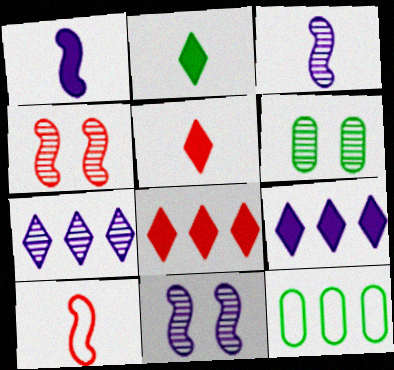[[5, 11, 12], 
[6, 9, 10]]